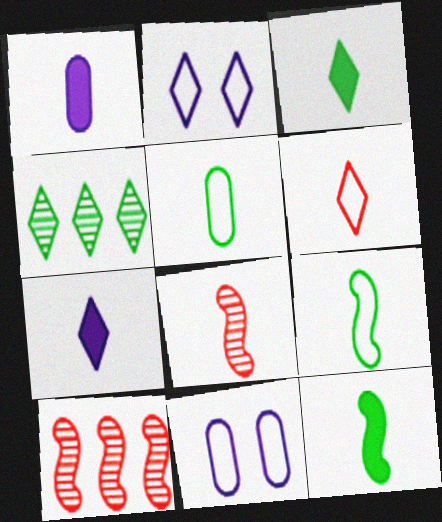[[3, 10, 11], 
[5, 7, 8]]